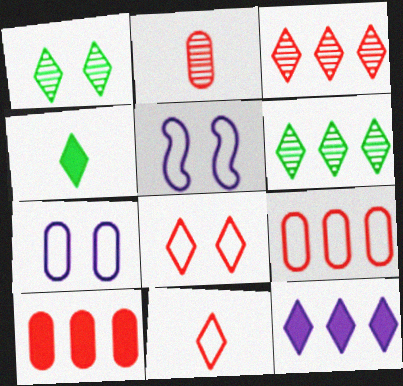[[1, 11, 12]]